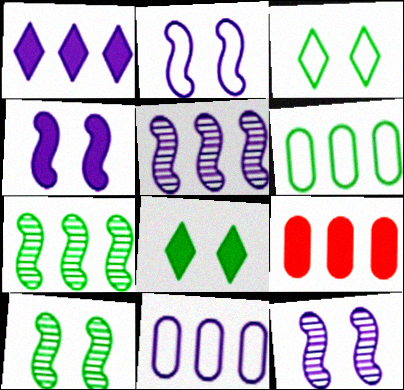[[1, 5, 11], 
[2, 4, 12]]